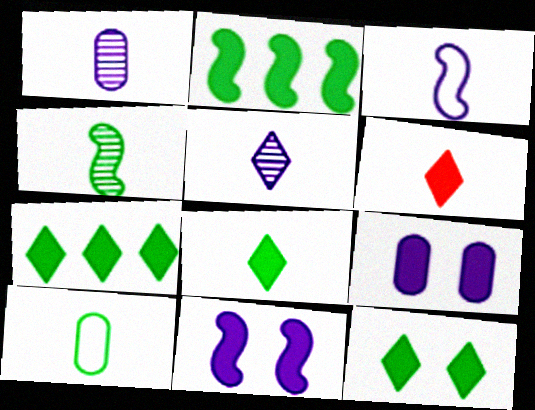[[2, 6, 9], 
[4, 8, 10], 
[7, 8, 12]]